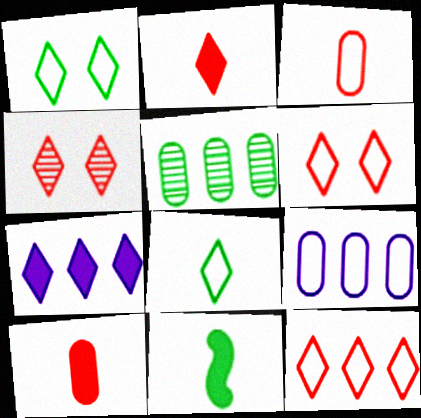[[1, 5, 11], 
[2, 4, 12], 
[4, 7, 8], 
[4, 9, 11]]